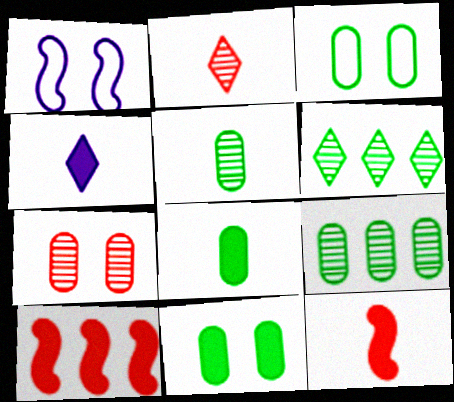[[3, 8, 9], 
[4, 8, 12], 
[4, 10, 11]]